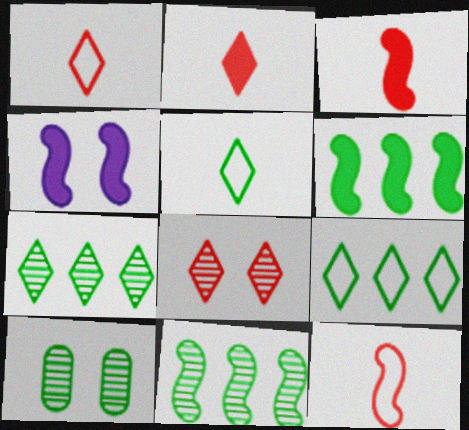[[3, 4, 6], 
[4, 11, 12], 
[5, 6, 10]]